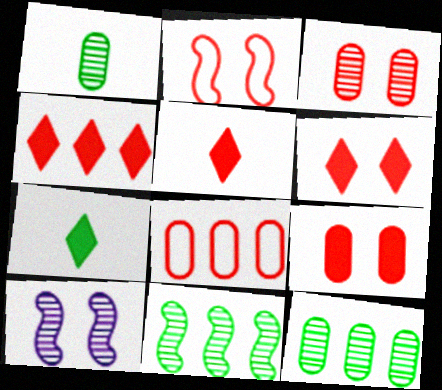[[2, 3, 6], 
[4, 5, 6], 
[7, 8, 10]]